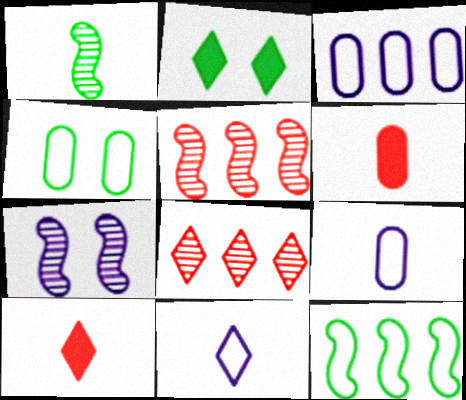[[1, 5, 7], 
[1, 6, 11], 
[1, 9, 10], 
[2, 5, 9], 
[2, 8, 11]]